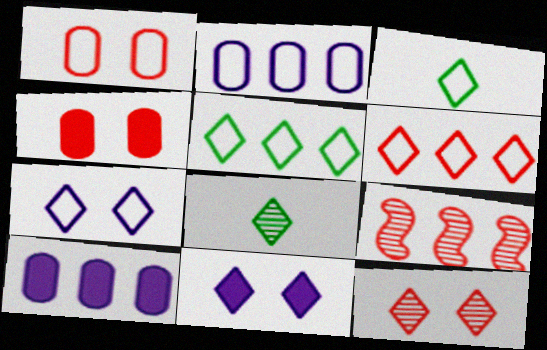[[3, 6, 7], 
[5, 9, 10], 
[6, 8, 11]]